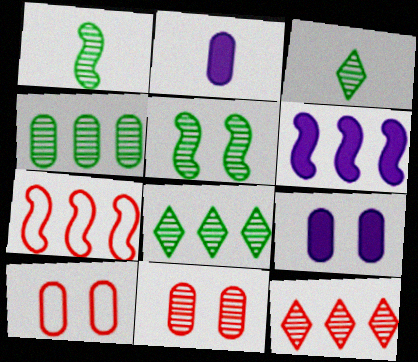[[2, 4, 10], 
[3, 4, 5], 
[3, 6, 10], 
[3, 7, 9]]